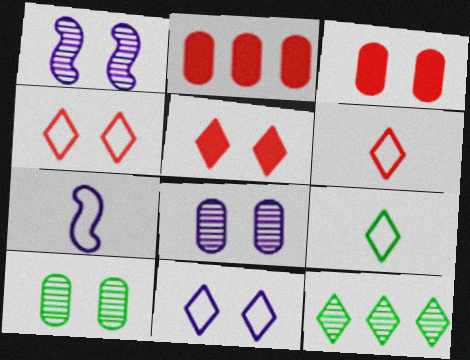[[1, 2, 9], 
[3, 7, 12]]